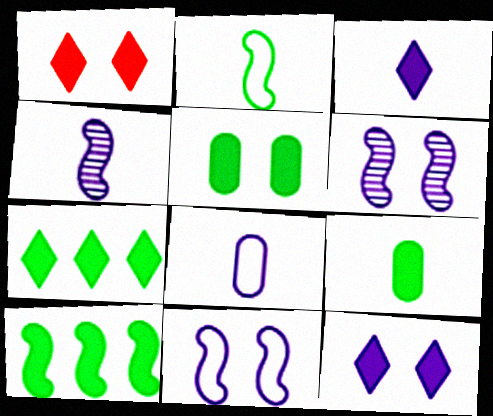[[1, 3, 7], 
[3, 4, 8]]